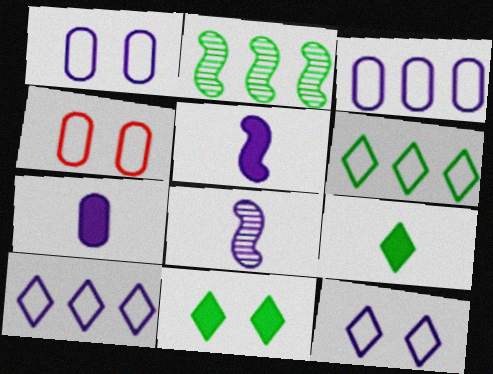[]